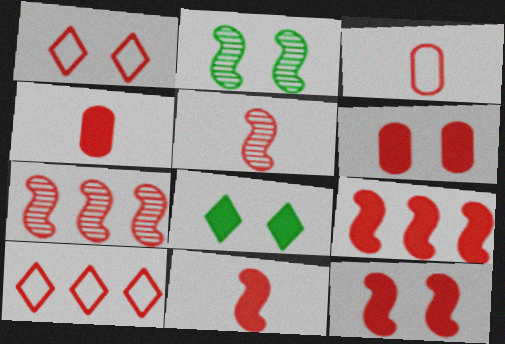[[1, 4, 7], 
[5, 6, 10], 
[9, 11, 12]]